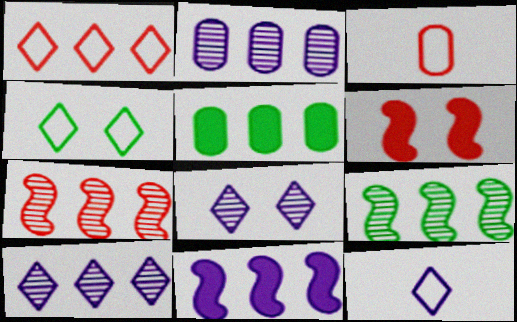[[1, 4, 12]]